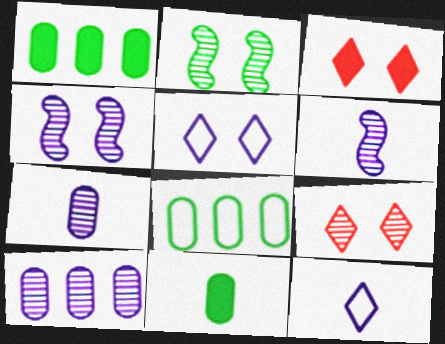[[3, 6, 8]]